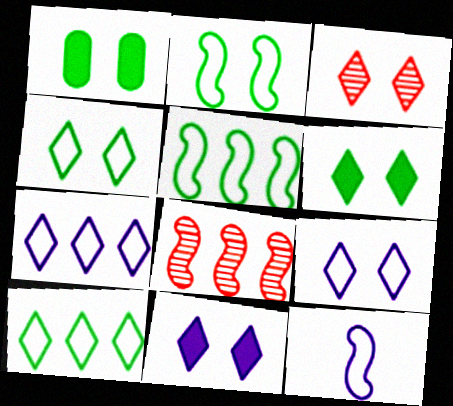[[3, 4, 11], 
[3, 6, 9]]